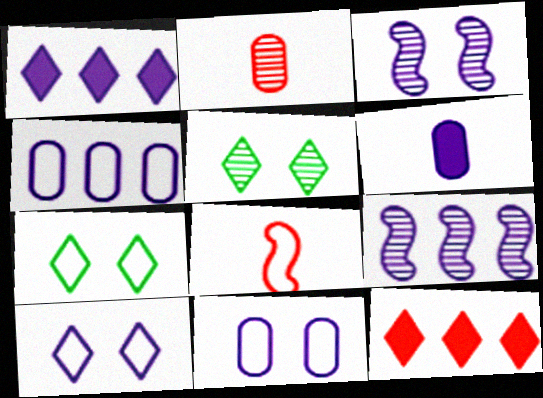[[1, 4, 9], 
[2, 5, 9], 
[4, 7, 8], 
[6, 9, 10]]